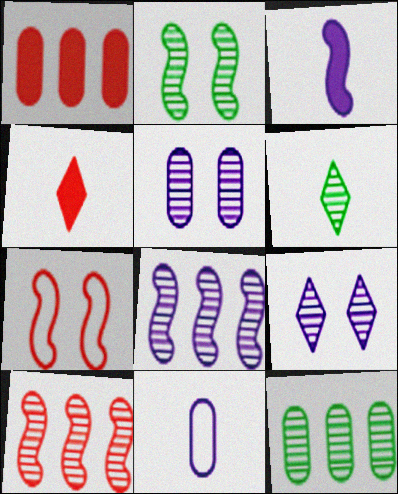[[2, 6, 12], 
[5, 6, 10]]